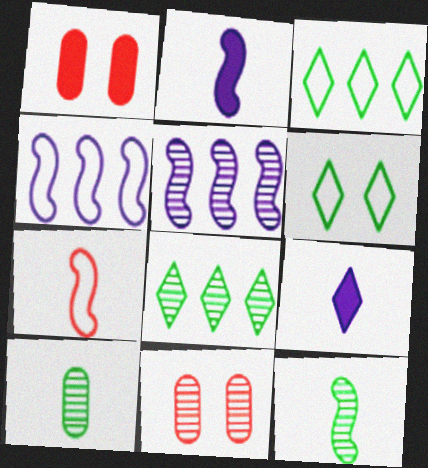[[2, 3, 11], 
[2, 7, 12], 
[7, 9, 10]]